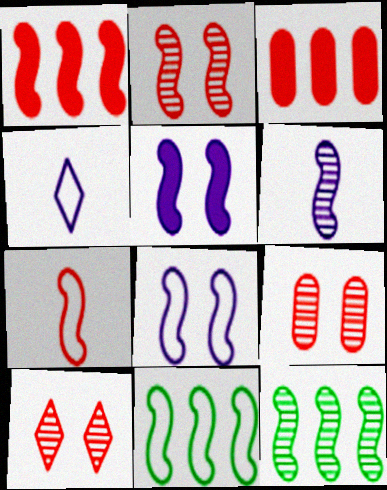[[1, 2, 7], 
[2, 6, 12], 
[2, 9, 10], 
[3, 7, 10], 
[5, 7, 12], 
[7, 8, 11]]